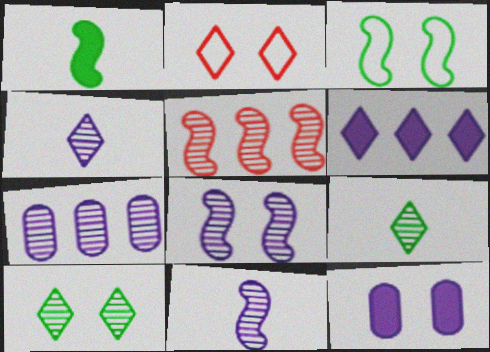[[1, 2, 7], 
[2, 6, 9], 
[4, 7, 8]]